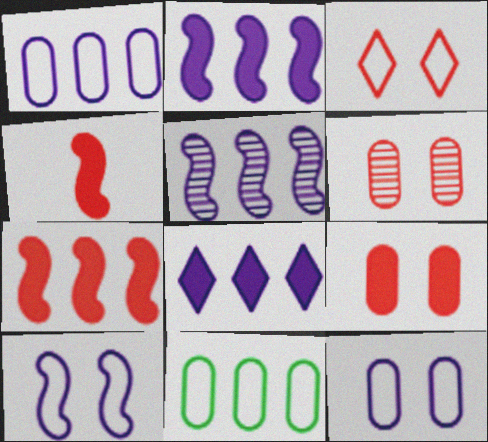[[1, 5, 8]]